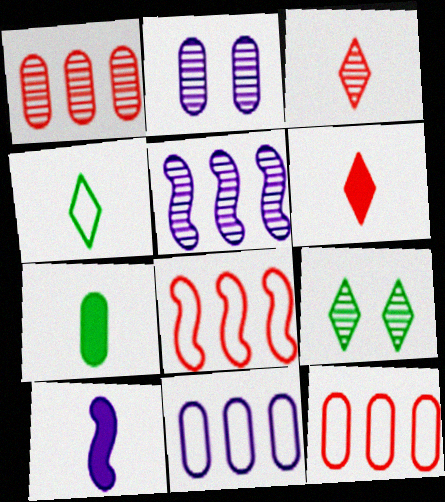[[2, 7, 12], 
[6, 7, 10], 
[9, 10, 12]]